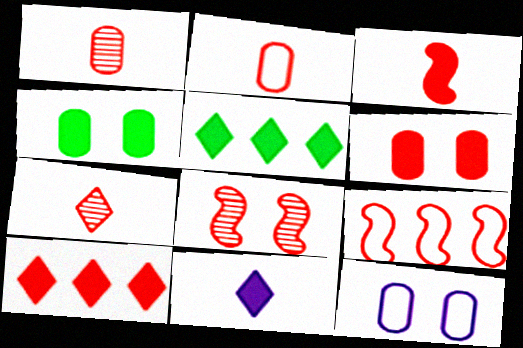[[2, 3, 7], 
[2, 8, 10], 
[3, 6, 10], 
[3, 8, 9], 
[6, 7, 9]]